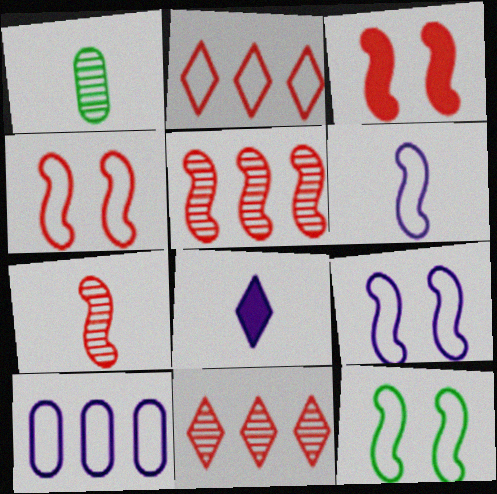[[4, 9, 12]]